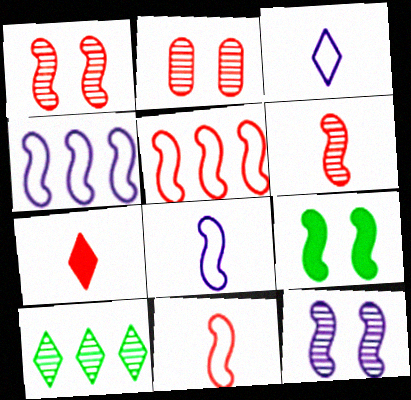[[2, 5, 7], 
[4, 6, 9]]